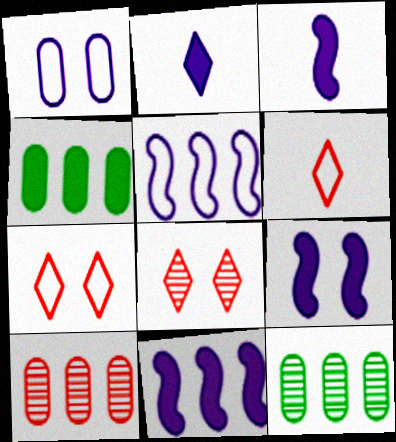[[3, 7, 12], 
[3, 9, 11], 
[6, 9, 12]]